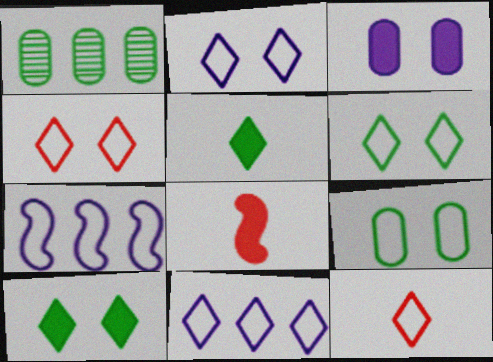[[1, 2, 8], 
[2, 4, 6], 
[6, 11, 12], 
[7, 9, 12]]